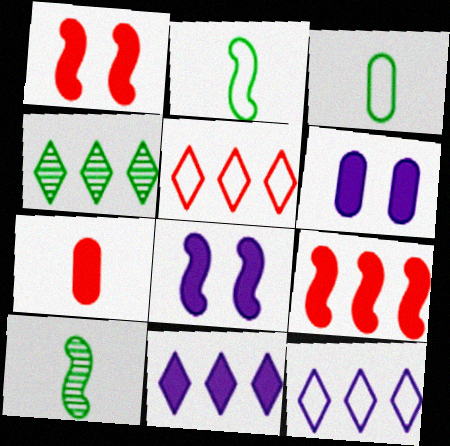[[4, 5, 11], 
[5, 6, 10]]